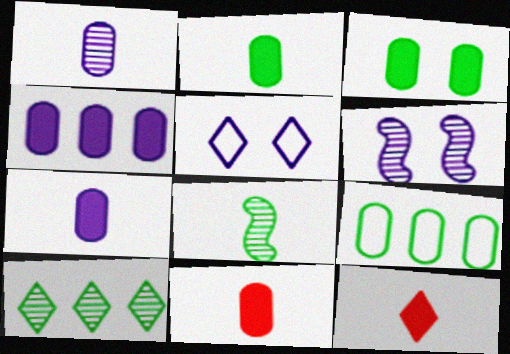[[2, 7, 11], 
[3, 4, 11], 
[5, 10, 12], 
[6, 9, 12]]